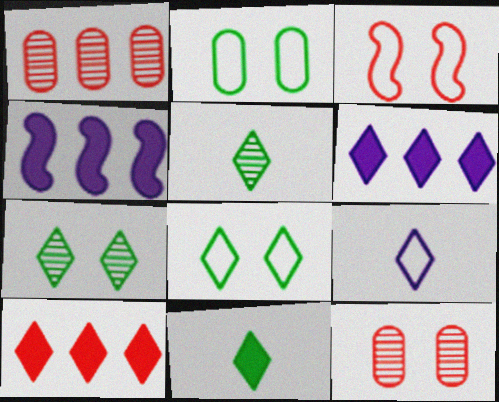[[7, 9, 10]]